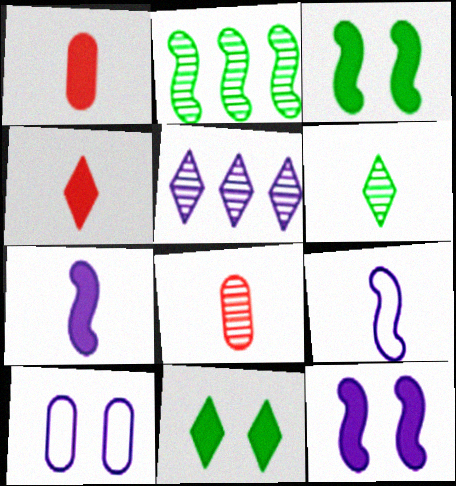[[1, 6, 9], 
[2, 4, 10], 
[5, 7, 10]]